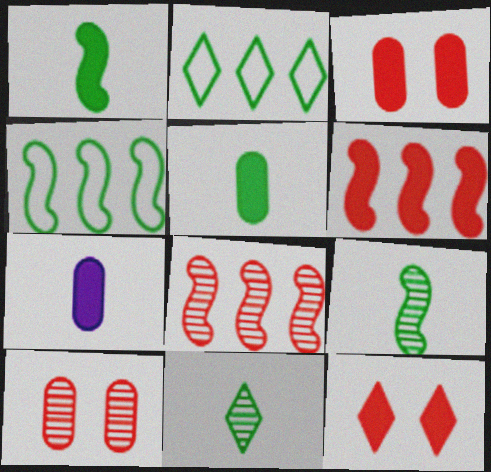[]